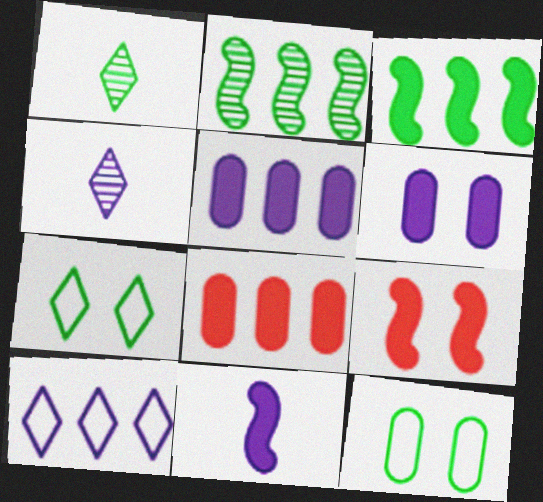[[1, 3, 12], 
[2, 8, 10], 
[3, 9, 11]]